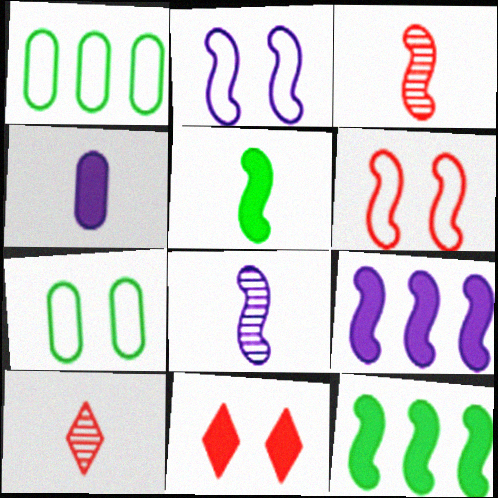[[1, 8, 11], 
[2, 3, 12], 
[2, 8, 9], 
[4, 11, 12], 
[6, 8, 12], 
[7, 9, 10]]